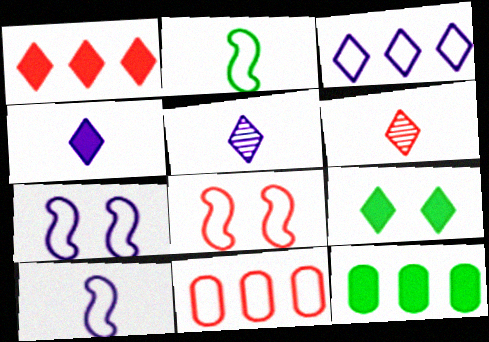[[1, 4, 9], 
[3, 6, 9], 
[5, 8, 12], 
[6, 7, 12]]